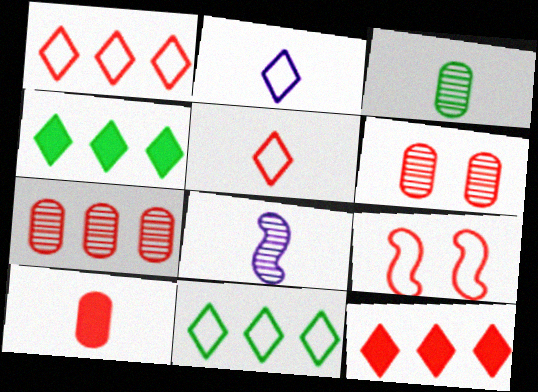[]